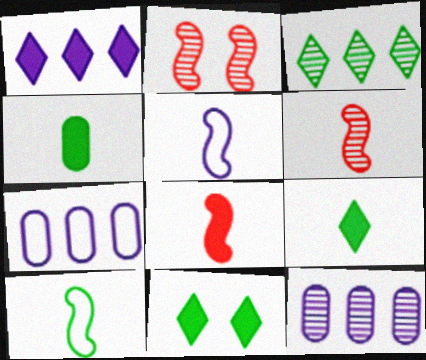[[2, 7, 9], 
[6, 7, 11]]